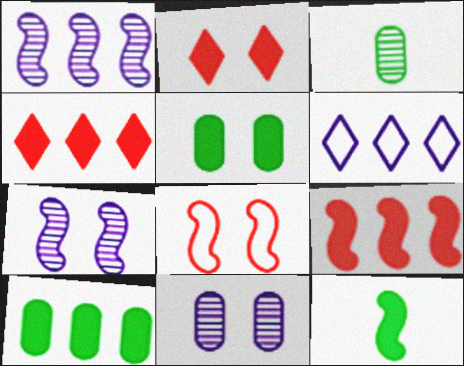[[1, 8, 12]]